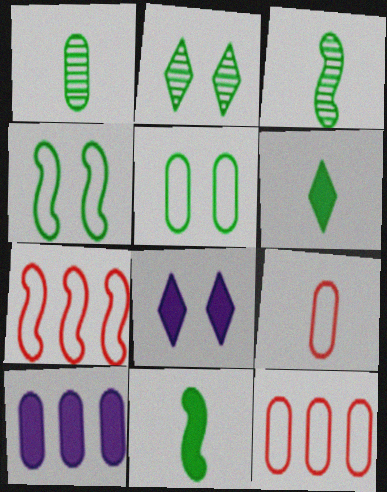[[1, 7, 8], 
[3, 8, 12]]